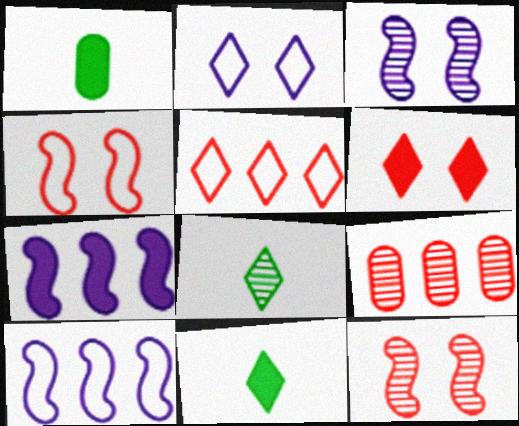[[1, 3, 5], 
[1, 6, 7], 
[3, 8, 9]]